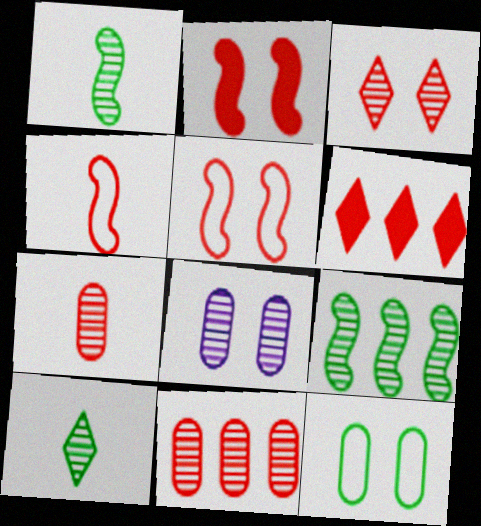[[5, 6, 7]]